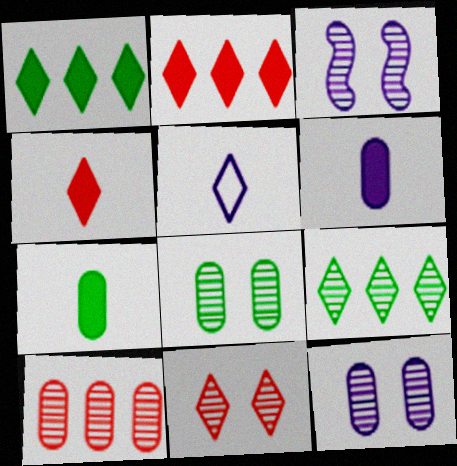[[1, 5, 11], 
[3, 8, 11]]